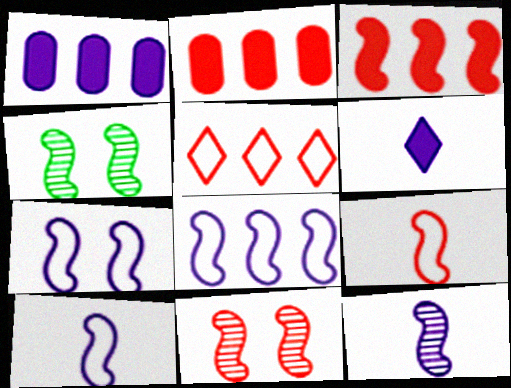[[3, 4, 10], 
[3, 9, 11], 
[7, 8, 10]]